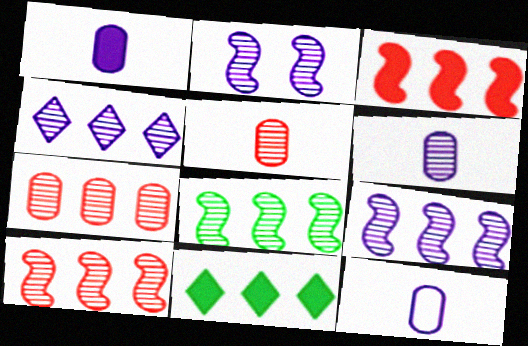[[1, 6, 12], 
[2, 4, 6], 
[4, 7, 8], 
[8, 9, 10]]